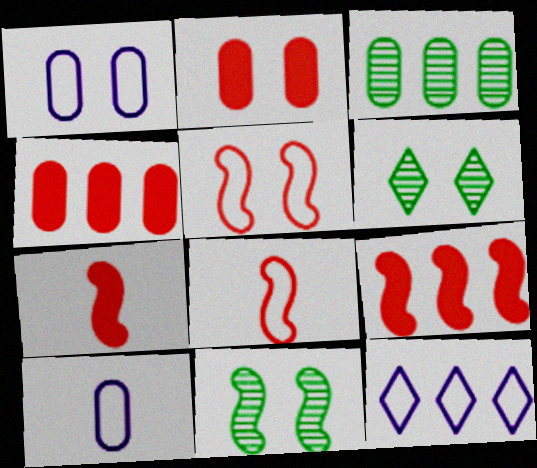[[2, 3, 10], 
[3, 9, 12], 
[6, 9, 10]]